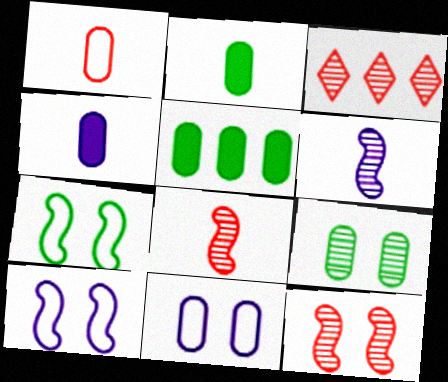[[2, 3, 10], 
[3, 4, 7], 
[3, 6, 9]]